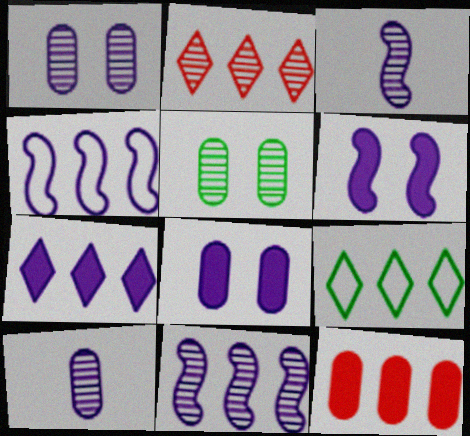[[2, 3, 5], 
[2, 7, 9], 
[3, 4, 6], 
[9, 11, 12]]